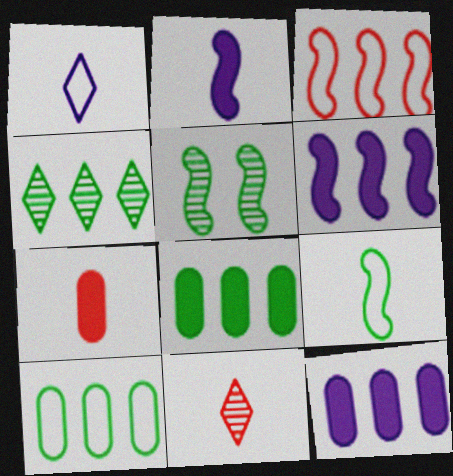[[2, 3, 5], 
[3, 4, 12]]